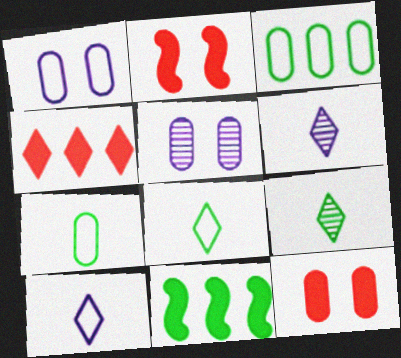[[2, 3, 6]]